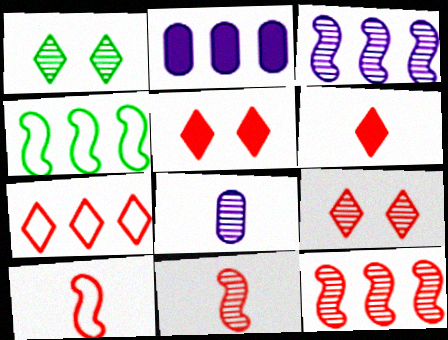[[1, 2, 10], 
[1, 8, 12], 
[4, 5, 8], 
[6, 7, 9]]